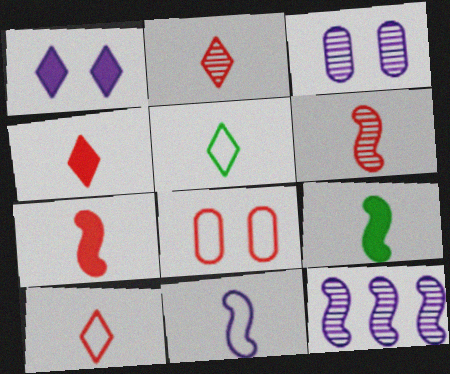[[2, 4, 10], 
[6, 9, 11]]